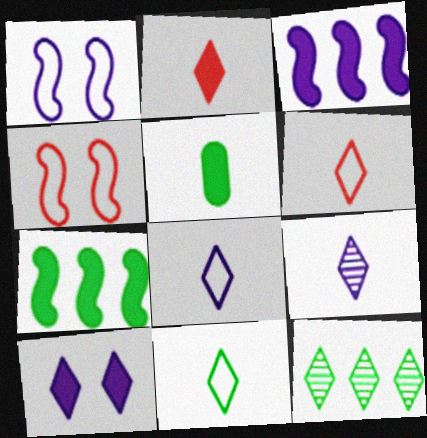[[2, 9, 11], 
[6, 8, 11], 
[6, 10, 12]]